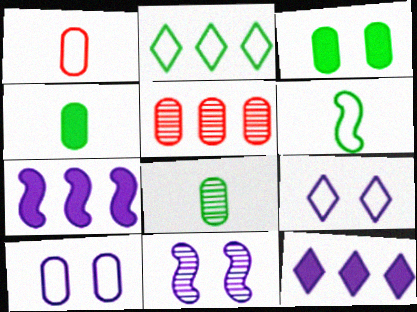[[2, 5, 7], 
[4, 5, 10]]